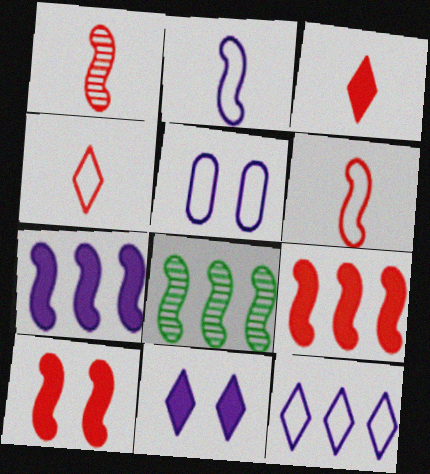[[2, 5, 12], 
[2, 8, 10], 
[3, 5, 8]]